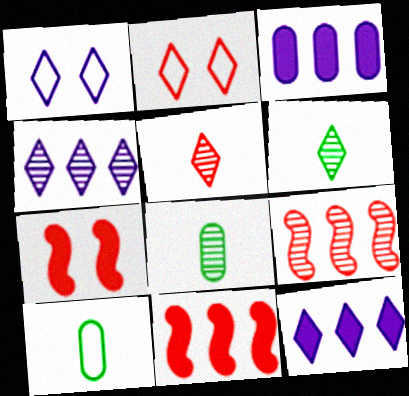[[1, 8, 11], 
[2, 6, 12], 
[4, 7, 10]]